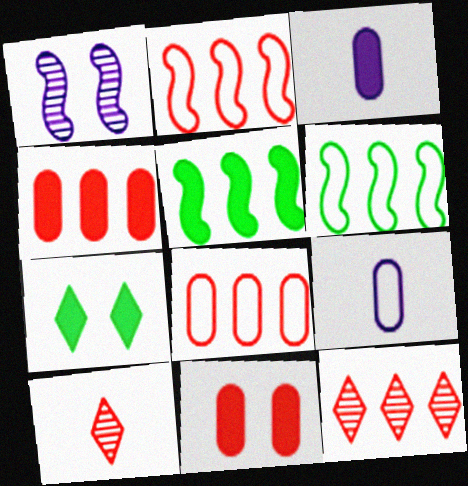[[2, 4, 12], 
[2, 10, 11]]